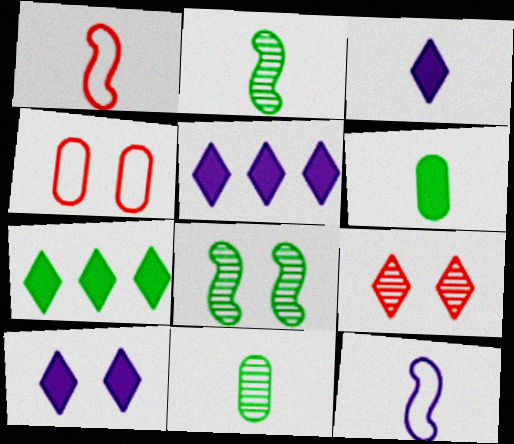[[1, 3, 11], 
[2, 4, 5], 
[3, 5, 10], 
[4, 8, 10]]